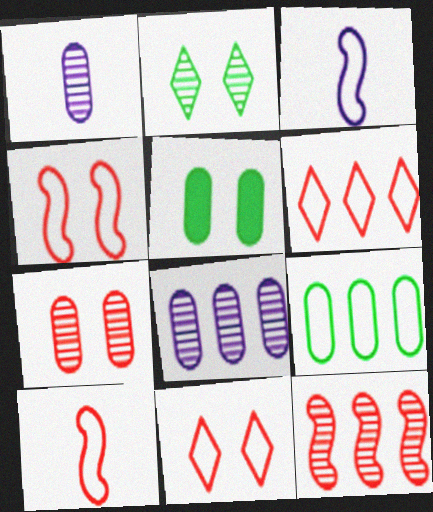[[1, 2, 12], 
[3, 9, 11]]